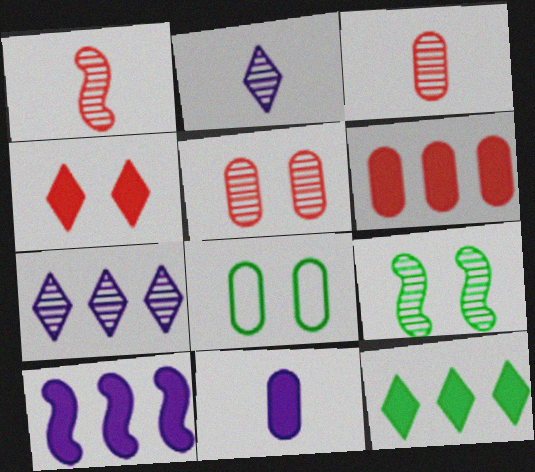[[3, 7, 9], 
[6, 10, 12]]